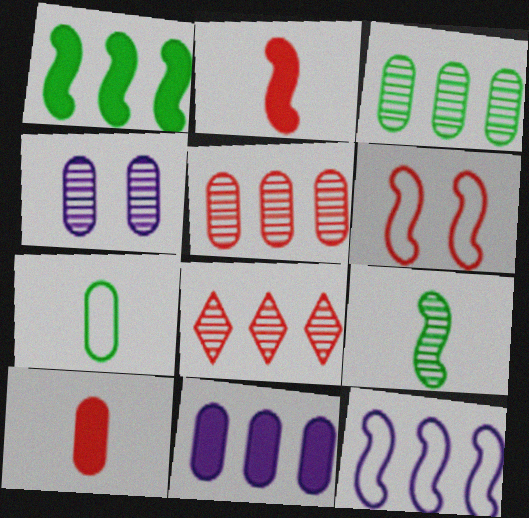[[4, 8, 9], 
[6, 8, 10]]